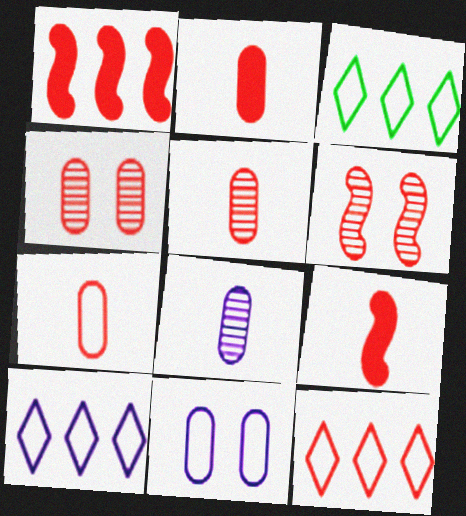[[2, 5, 7], 
[2, 6, 12], 
[3, 10, 12], 
[4, 9, 12]]